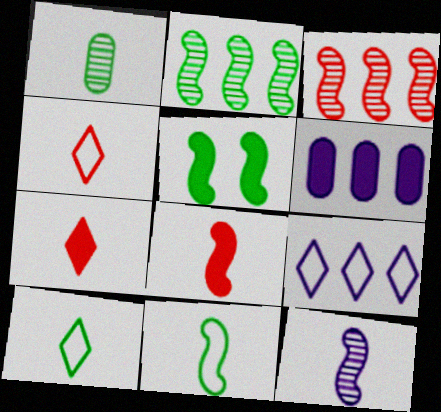[[2, 5, 11], 
[5, 6, 7], 
[8, 11, 12]]